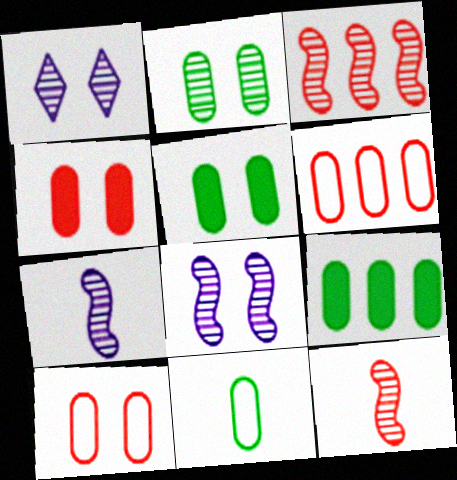[[2, 9, 11]]